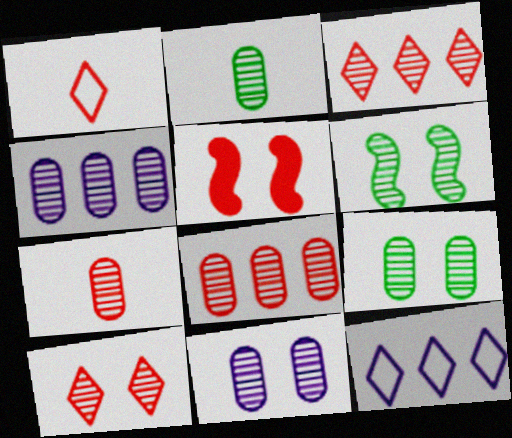[[1, 5, 8], 
[2, 5, 12], 
[2, 8, 11], 
[4, 7, 9], 
[6, 10, 11]]